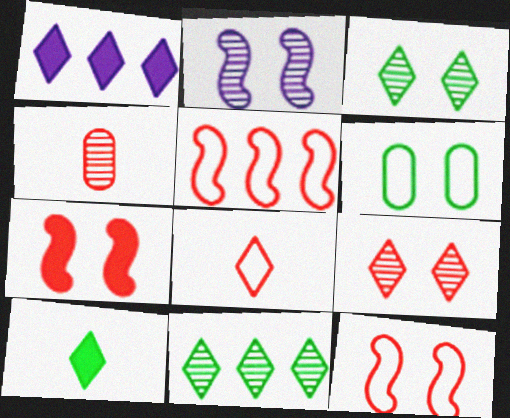[[1, 3, 8], 
[2, 4, 11]]